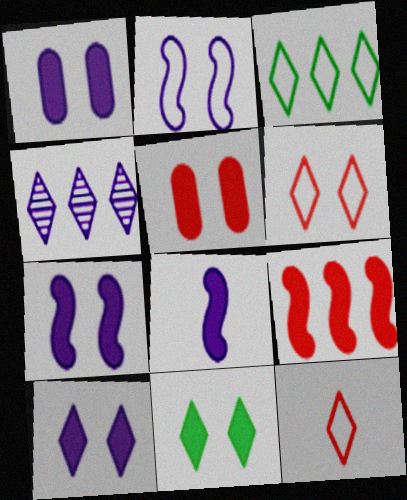[[1, 7, 10], 
[4, 11, 12], 
[5, 7, 11]]